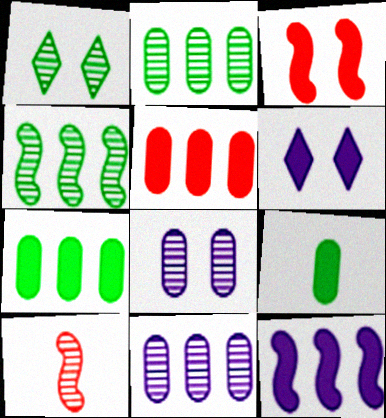[[1, 10, 11]]